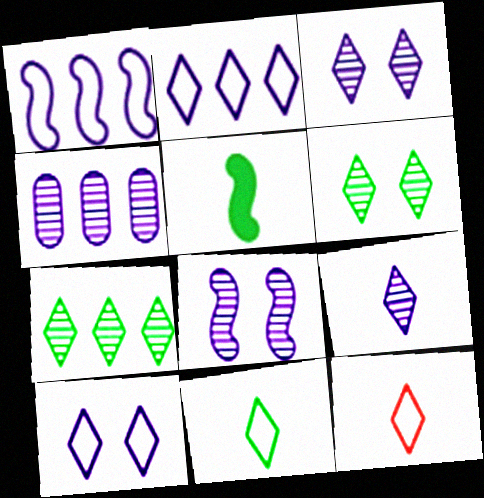[[4, 8, 9]]